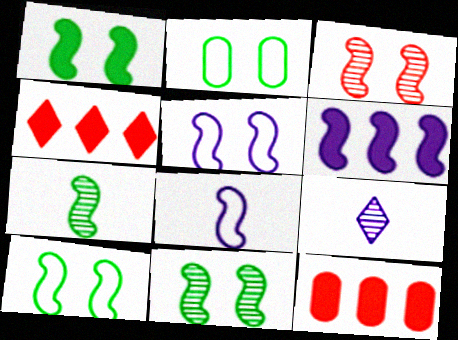[[1, 3, 5], 
[1, 10, 11], 
[9, 10, 12]]